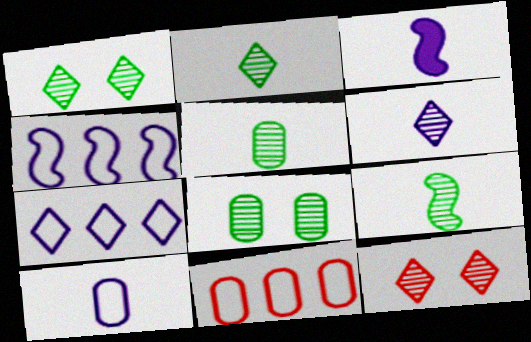[[1, 3, 11], 
[2, 5, 9], 
[3, 6, 10]]